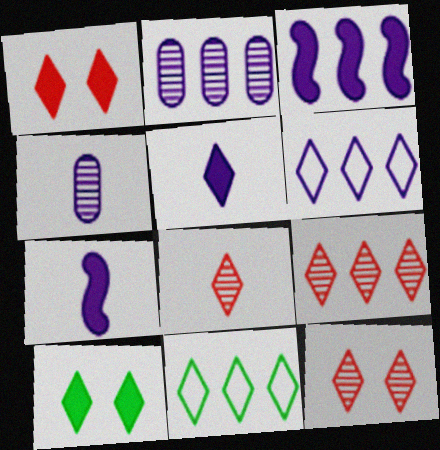[[2, 3, 6], 
[5, 11, 12], 
[6, 8, 10], 
[8, 9, 12]]